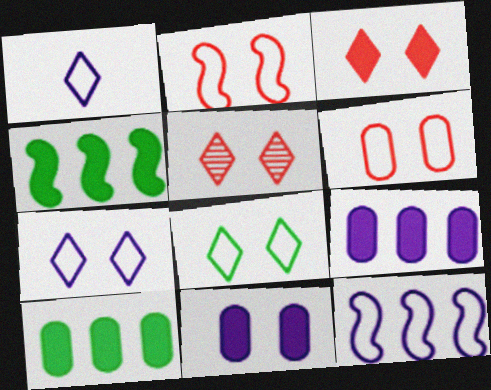[]